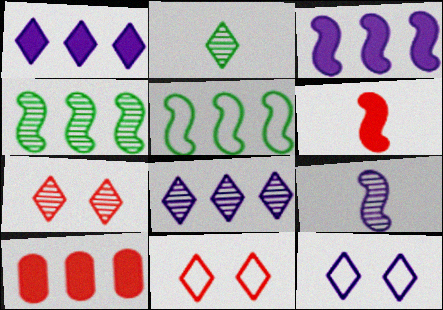[[1, 2, 11], 
[2, 7, 8], 
[5, 8, 10]]